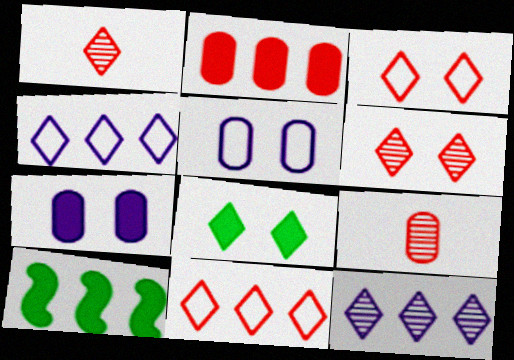[[1, 4, 8], 
[1, 5, 10]]